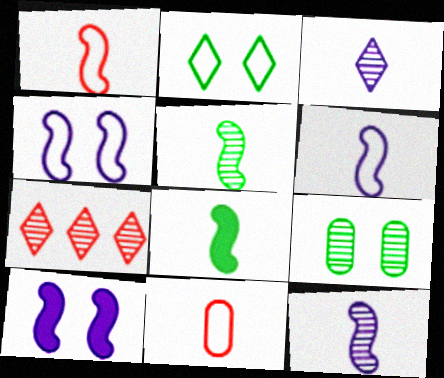[[1, 8, 12], 
[3, 8, 11], 
[7, 9, 12]]